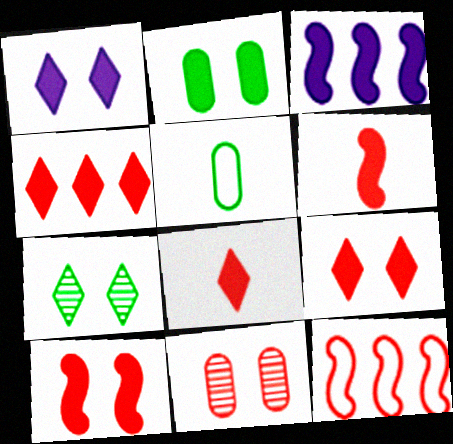[[1, 2, 10], 
[2, 3, 8], 
[4, 8, 9], 
[8, 11, 12]]